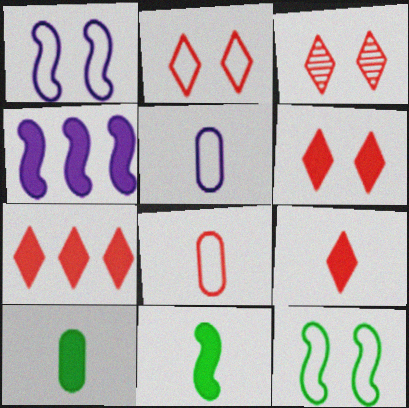[[2, 3, 6], 
[4, 6, 10], 
[6, 7, 9]]